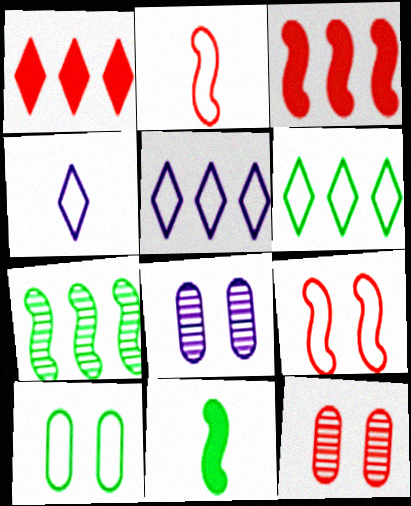[[1, 2, 12], 
[2, 5, 10], 
[5, 11, 12]]